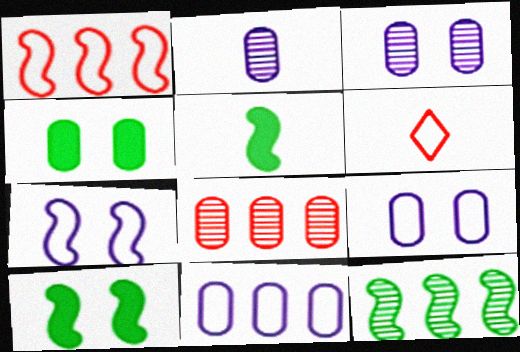[[2, 5, 6]]